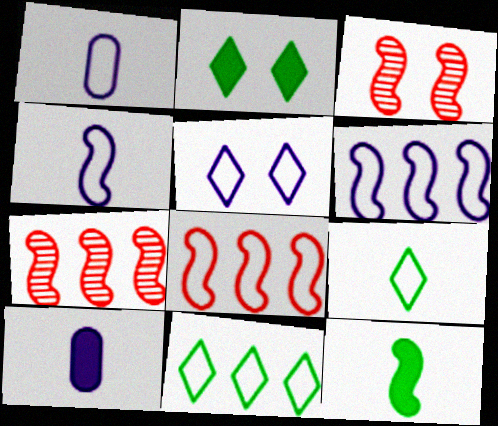[[1, 2, 7], 
[1, 5, 6], 
[3, 6, 12], 
[3, 10, 11]]